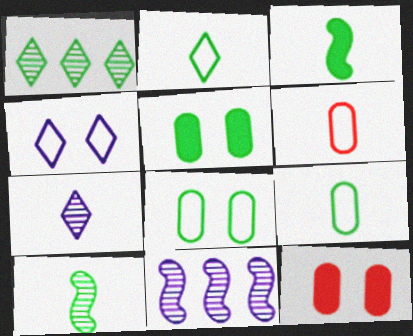[[1, 3, 8], 
[2, 11, 12], 
[3, 6, 7]]